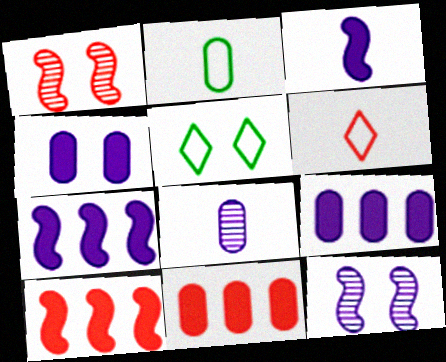[[1, 4, 5], 
[1, 6, 11], 
[5, 8, 10]]